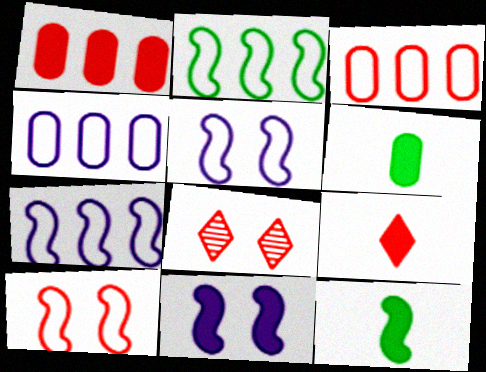[[4, 8, 12], 
[6, 7, 8]]